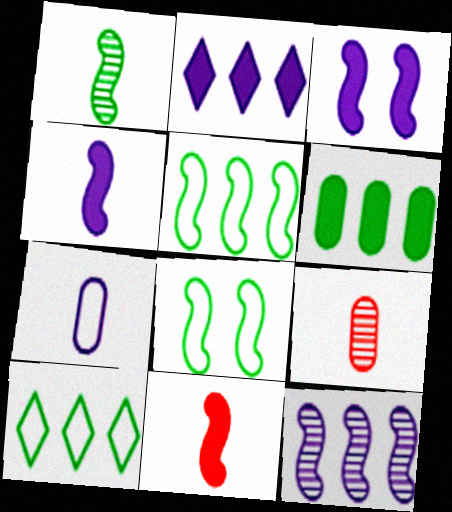[[2, 8, 9], 
[3, 9, 10], 
[8, 11, 12]]